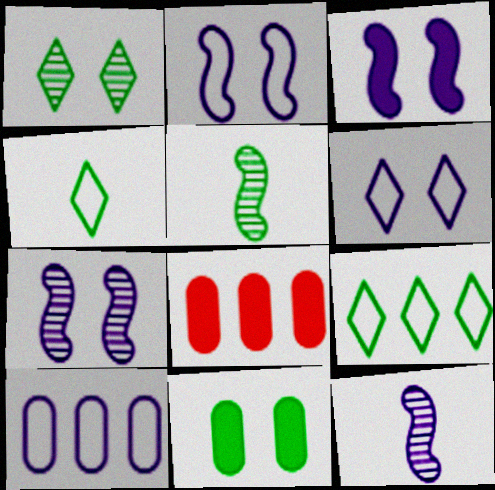[[2, 3, 7], 
[4, 7, 8], 
[5, 6, 8], 
[5, 9, 11]]